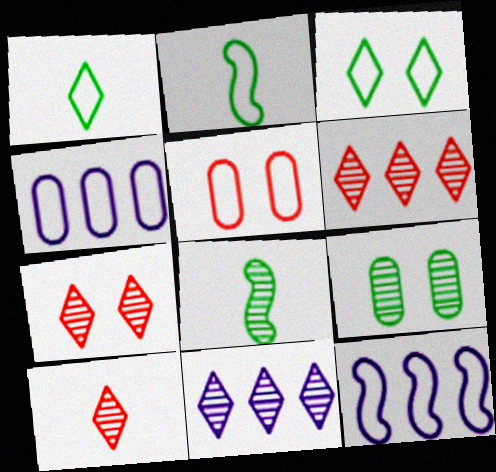[[1, 5, 12], 
[6, 7, 10]]